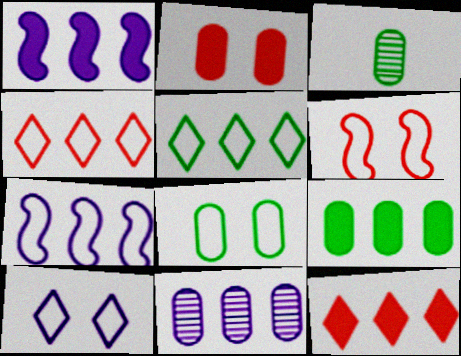[[1, 9, 12], 
[3, 8, 9], 
[6, 8, 10]]